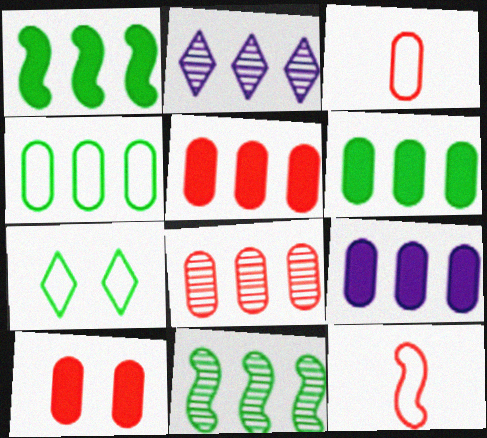[[2, 8, 11], 
[3, 8, 10], 
[4, 8, 9], 
[5, 6, 9]]